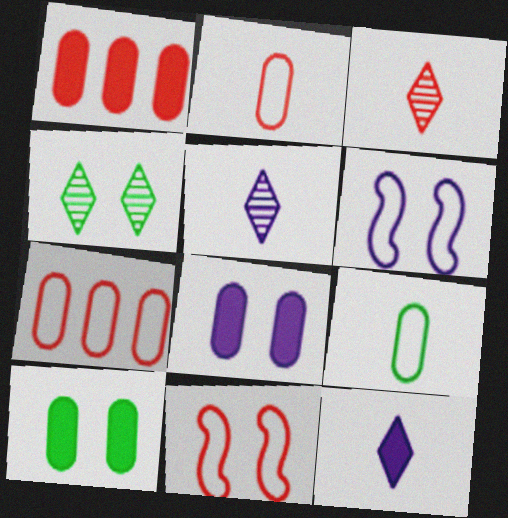[[1, 3, 11], 
[4, 8, 11]]